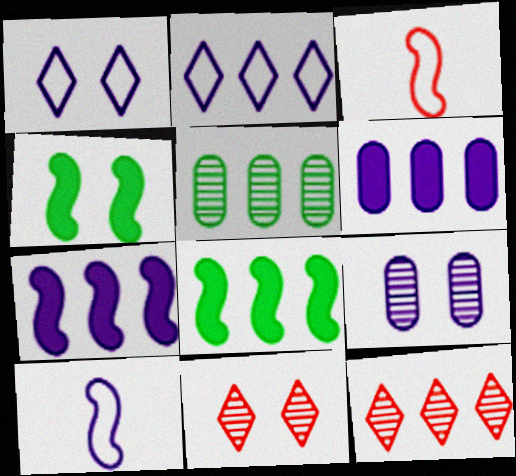[]